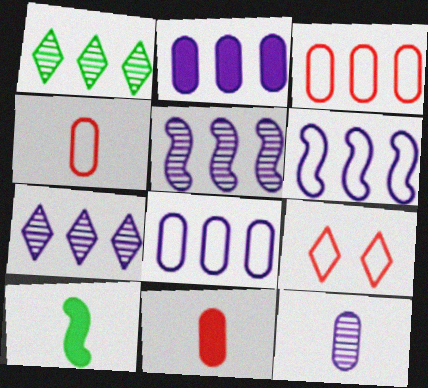[[2, 6, 7]]